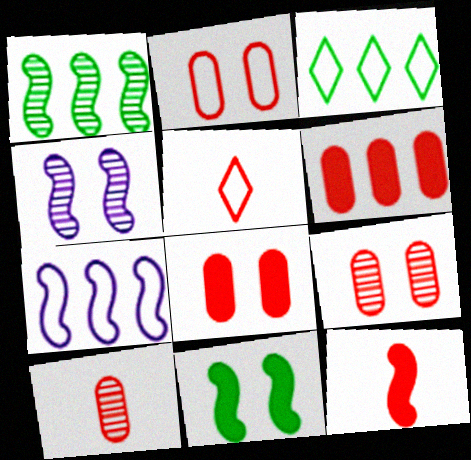[[2, 6, 10], 
[2, 8, 9], 
[5, 10, 12]]